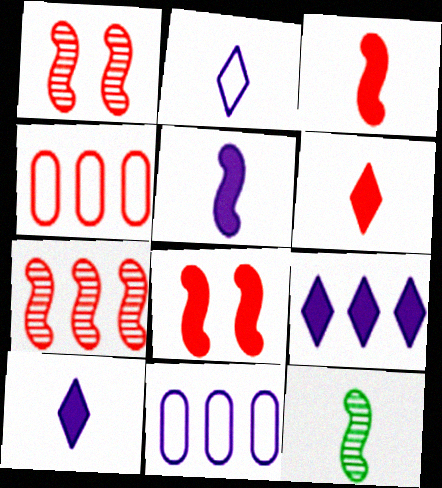[[1, 4, 6]]